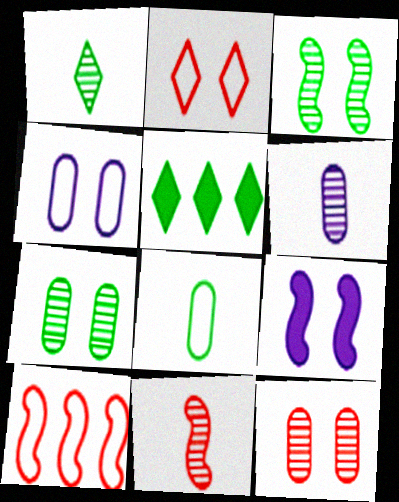[[1, 6, 11], 
[2, 7, 9], 
[3, 5, 8], 
[4, 5, 11]]